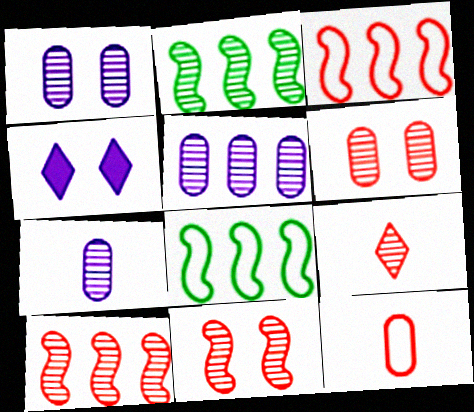[[1, 2, 9], 
[1, 5, 7], 
[2, 4, 12], 
[6, 9, 10]]